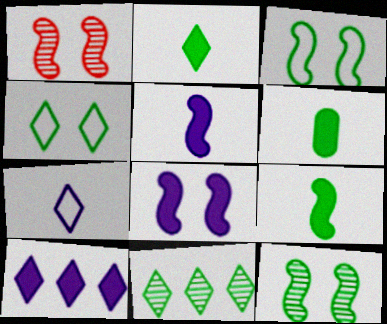[[1, 3, 8], 
[2, 4, 11], 
[2, 6, 9], 
[3, 6, 11]]